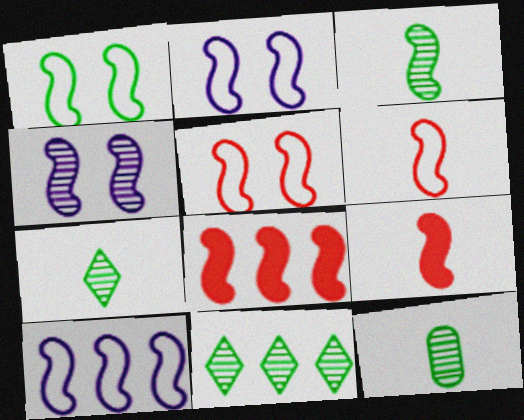[[1, 2, 5], 
[1, 6, 10], 
[2, 3, 8], 
[3, 7, 12]]